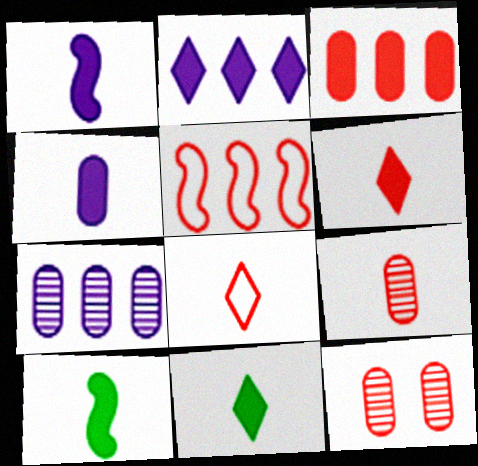[[4, 6, 10], 
[5, 6, 12]]